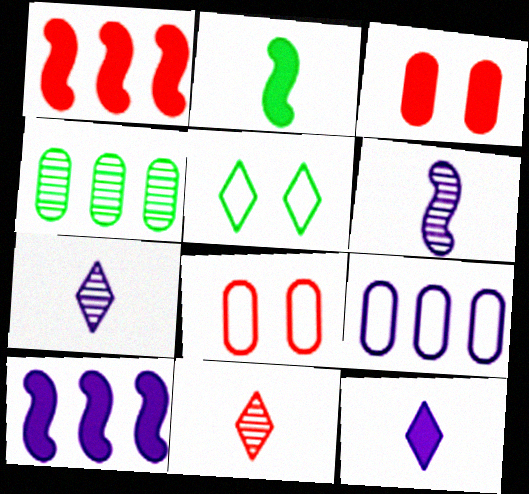[[1, 8, 11], 
[2, 4, 5]]